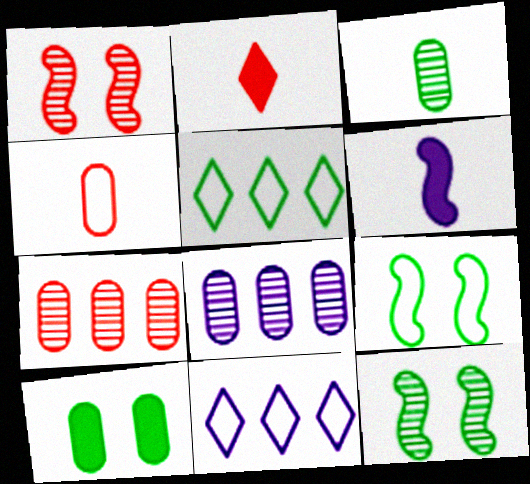[[2, 8, 9], 
[4, 8, 10], 
[4, 9, 11]]